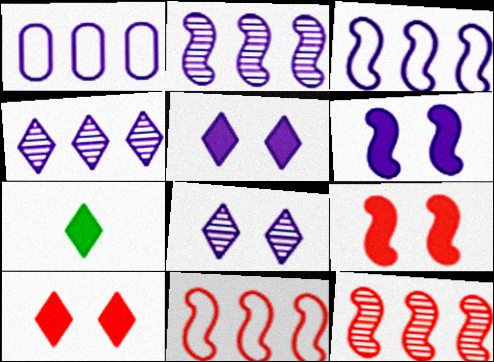[]